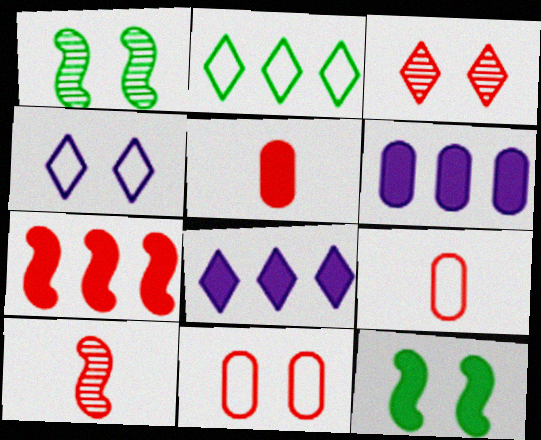[[1, 8, 9], 
[3, 7, 9], 
[5, 8, 12]]